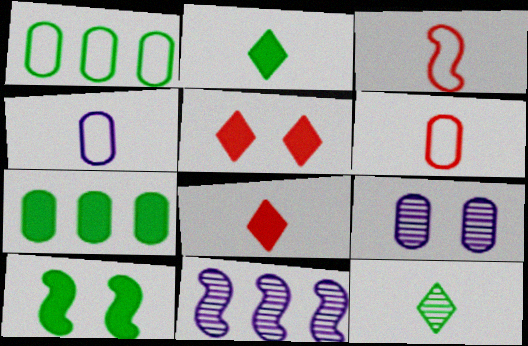[[1, 10, 12], 
[2, 7, 10], 
[3, 10, 11], 
[6, 7, 9]]